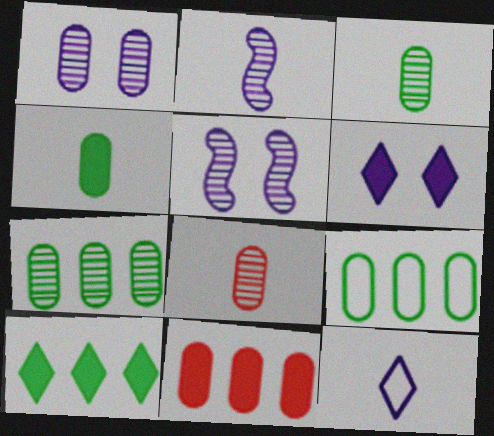[[1, 7, 8]]